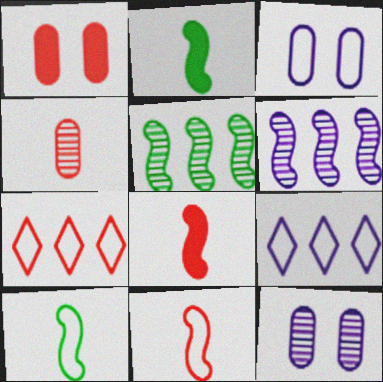[[2, 7, 12], 
[3, 7, 10]]